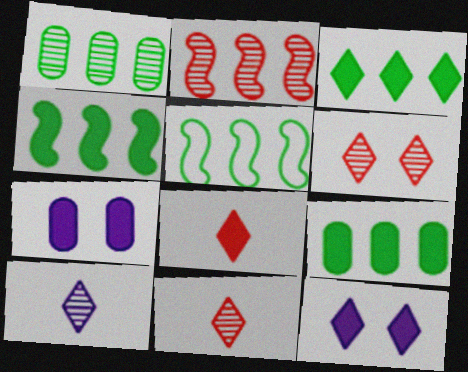[[1, 3, 5], 
[3, 4, 9], 
[3, 8, 12], 
[4, 7, 8], 
[5, 7, 11]]